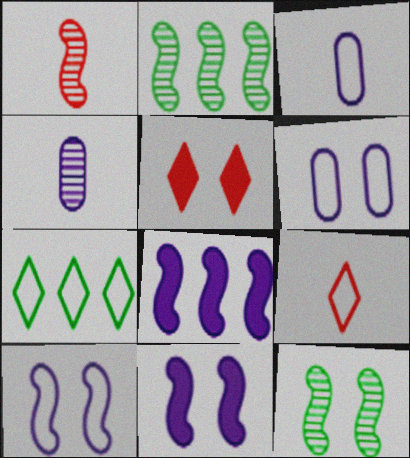[[2, 3, 5], 
[5, 6, 12]]